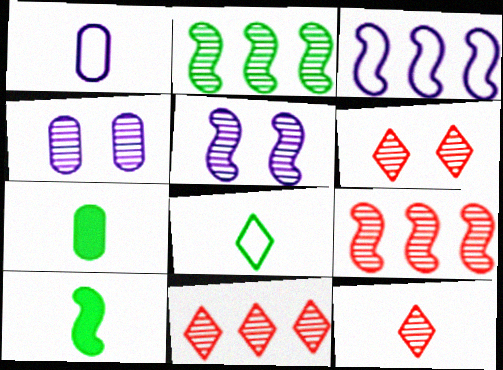[[1, 10, 12], 
[2, 4, 12], 
[3, 6, 7], 
[6, 11, 12]]